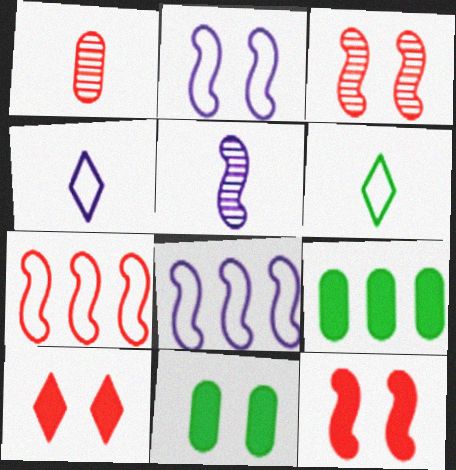[[1, 7, 10], 
[3, 4, 9]]